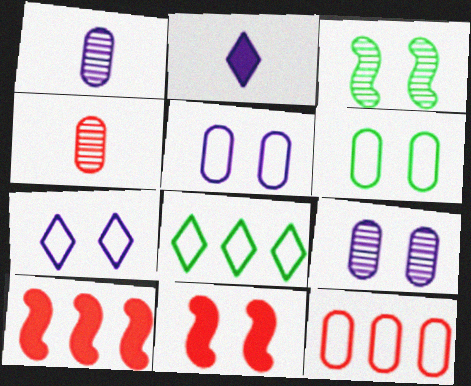[[1, 8, 11], 
[2, 3, 12]]